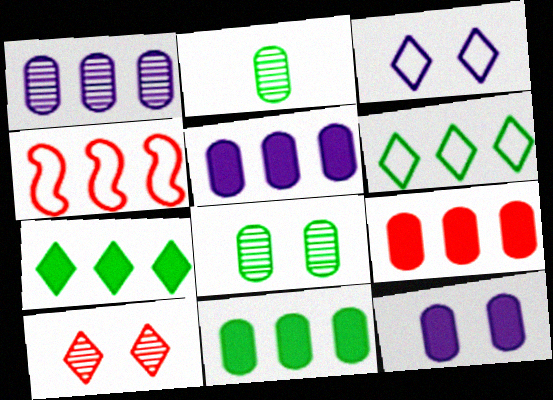[[1, 4, 7], 
[5, 9, 11]]